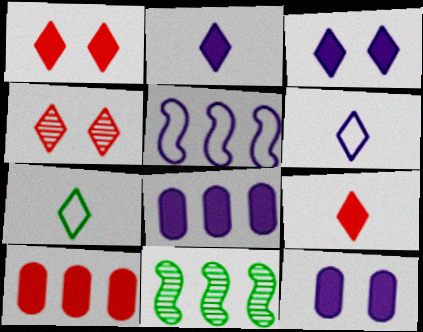[]